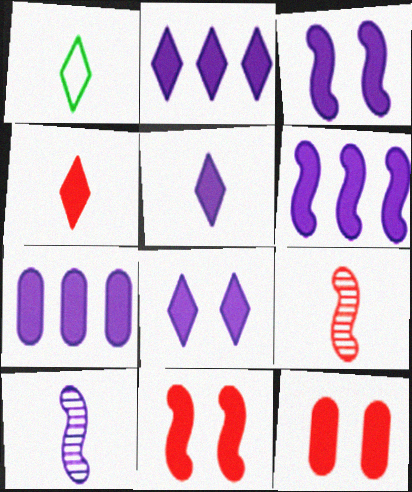[[2, 5, 8], 
[2, 6, 7], 
[3, 5, 7]]